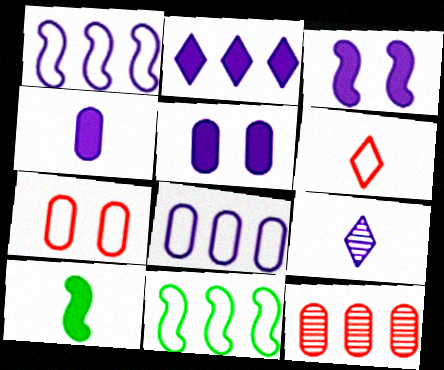[[1, 5, 9], 
[2, 3, 4], 
[2, 11, 12], 
[3, 8, 9]]